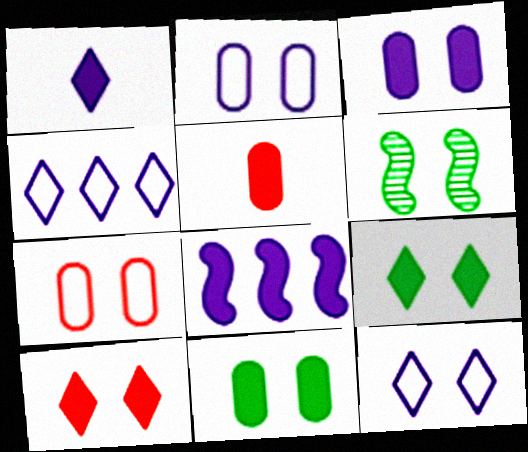[[1, 3, 8], 
[2, 6, 10], 
[4, 5, 6], 
[5, 8, 9]]